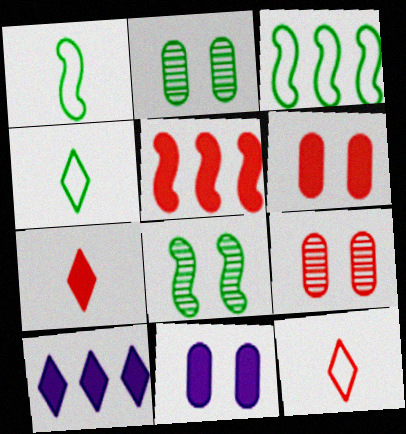[[1, 9, 10], 
[5, 6, 7], 
[5, 9, 12]]